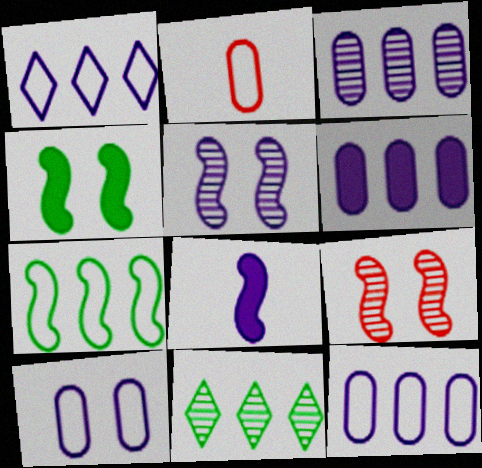[[3, 6, 12], 
[7, 8, 9]]